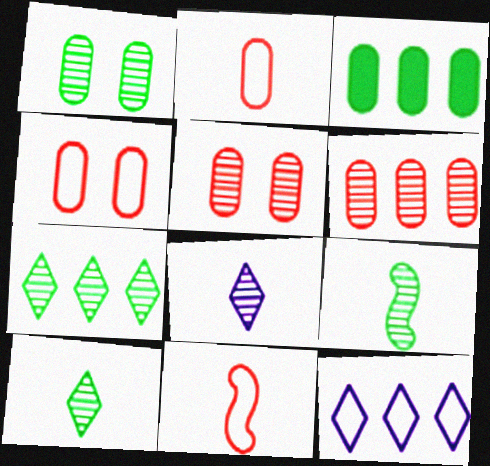[[1, 7, 9]]